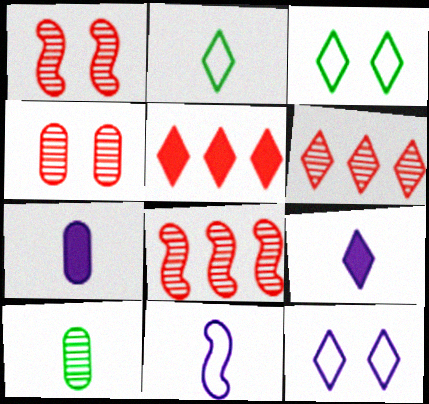[[3, 6, 9], 
[3, 7, 8]]